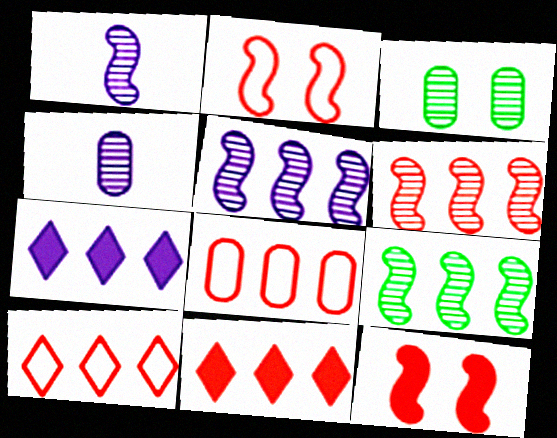[[5, 6, 9], 
[6, 8, 11], 
[7, 8, 9]]